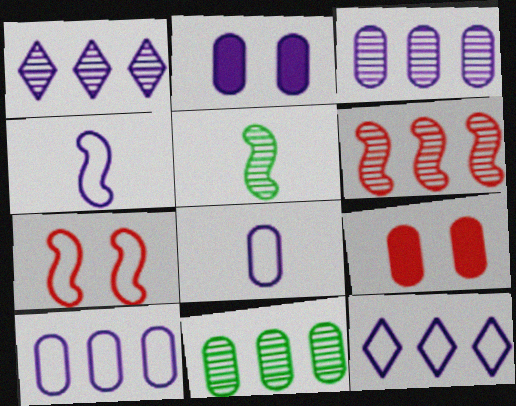[[1, 2, 4], 
[1, 6, 11], 
[2, 3, 8], 
[5, 9, 12], 
[8, 9, 11]]